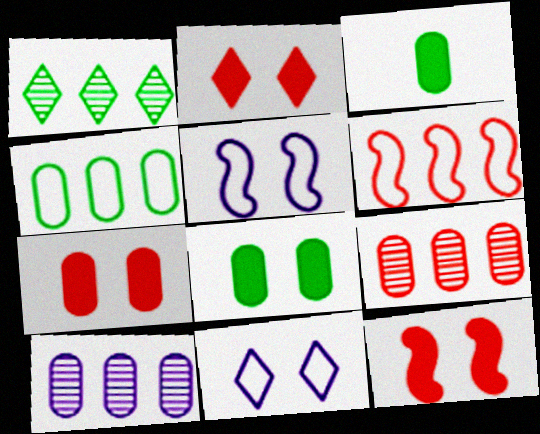[[2, 7, 12]]